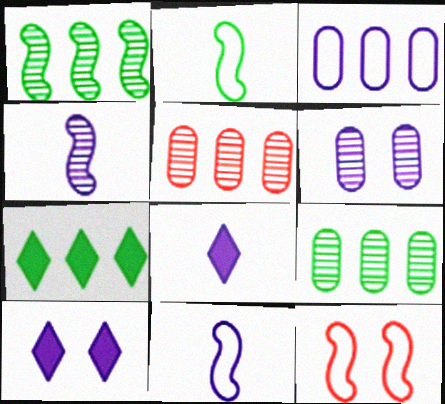[[2, 5, 10], 
[3, 4, 10], 
[8, 9, 12]]